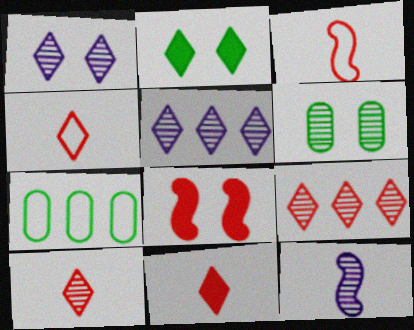[[2, 4, 5], 
[4, 10, 11], 
[6, 9, 12]]